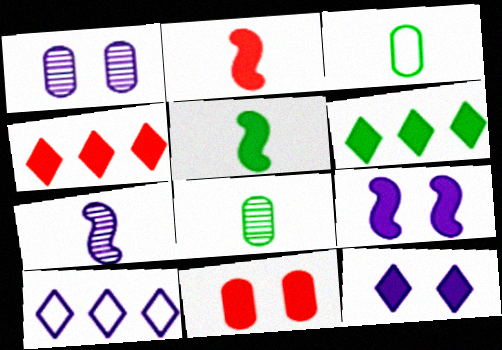[[2, 4, 11]]